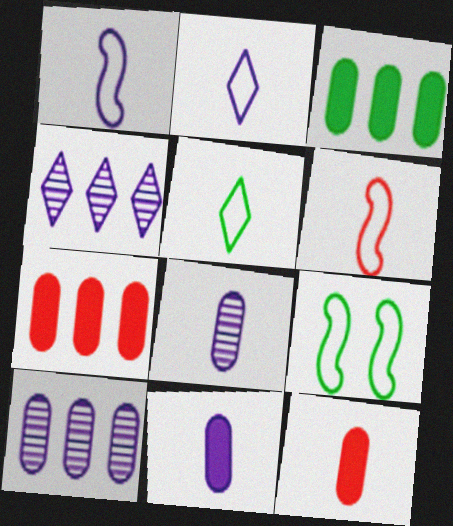[[4, 9, 12]]